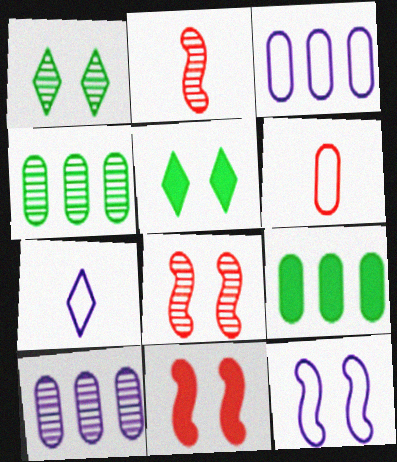[[1, 2, 10], 
[2, 3, 5], 
[3, 7, 12], 
[4, 7, 11], 
[7, 8, 9]]